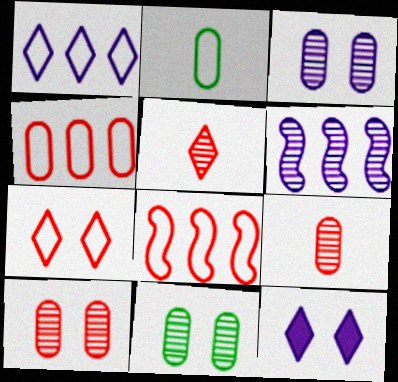[[3, 10, 11], 
[5, 6, 11]]